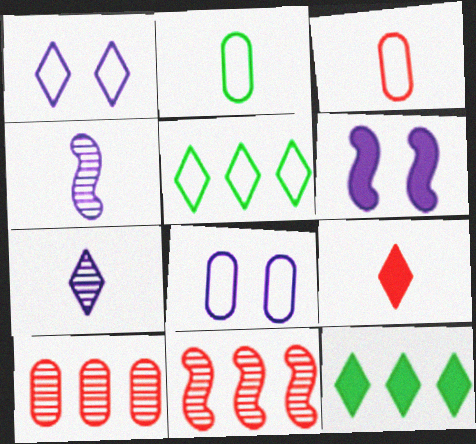[[2, 4, 9]]